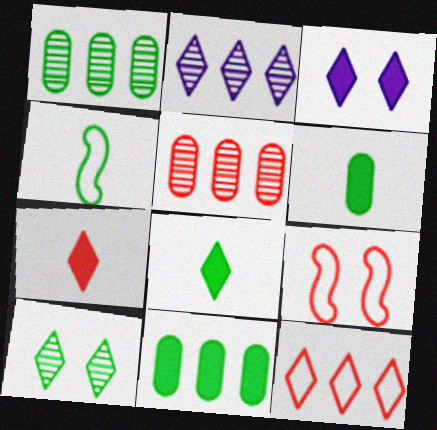[[2, 6, 9], 
[3, 4, 5], 
[4, 10, 11], 
[5, 7, 9]]